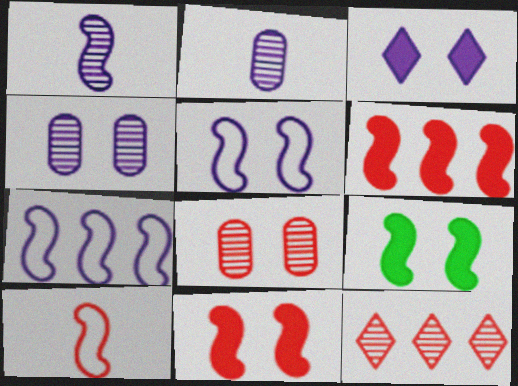[[2, 3, 7], 
[3, 4, 5]]